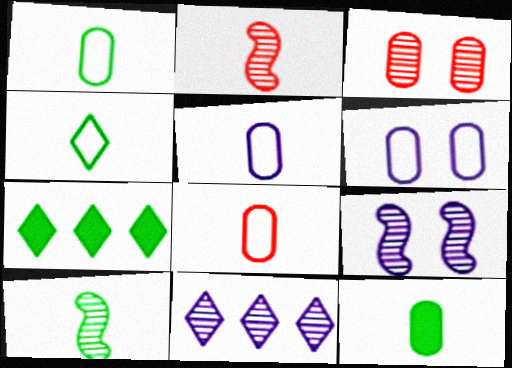[[1, 5, 8], 
[2, 6, 7], 
[3, 10, 11], 
[4, 10, 12], 
[7, 8, 9]]